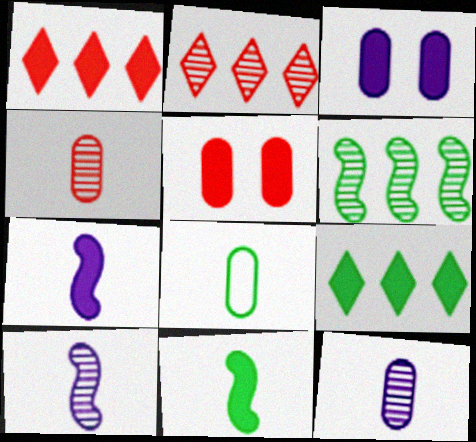[[1, 3, 11], 
[5, 7, 9]]